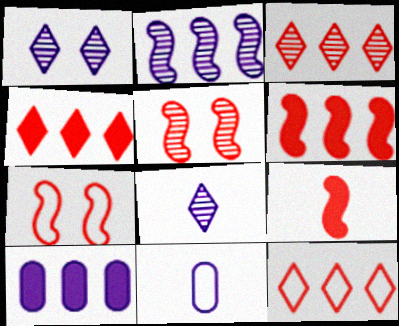[[3, 4, 12]]